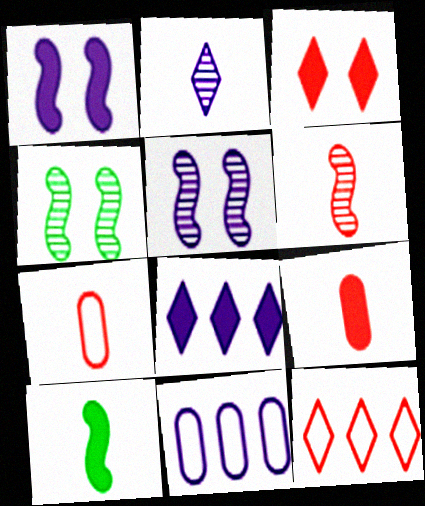[[1, 2, 11], 
[2, 7, 10], 
[4, 7, 8]]